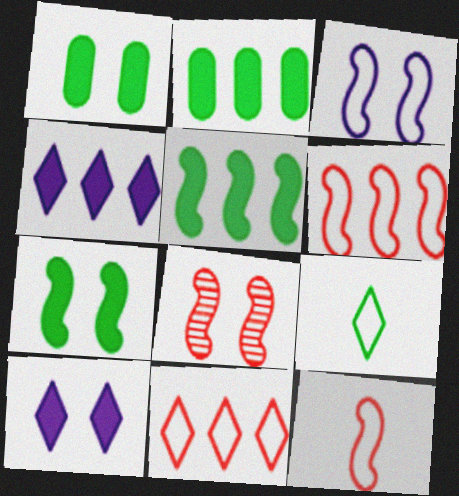[[3, 7, 8]]